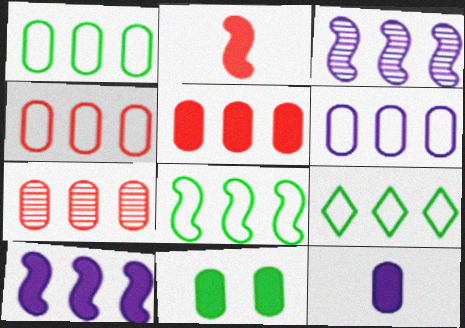[[1, 4, 6], 
[1, 8, 9], 
[3, 5, 9], 
[4, 5, 7], 
[5, 11, 12], 
[7, 9, 10]]